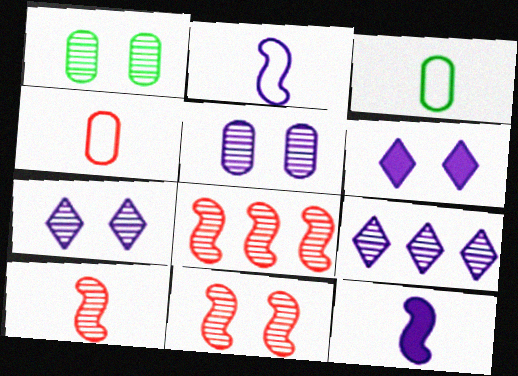[[1, 7, 11], 
[1, 9, 10], 
[3, 6, 8], 
[8, 10, 11]]